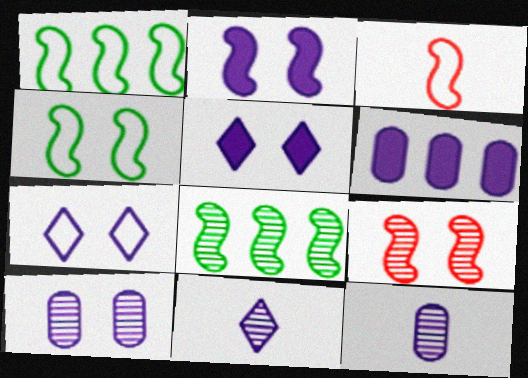[[2, 3, 8], 
[2, 4, 9], 
[2, 7, 10]]